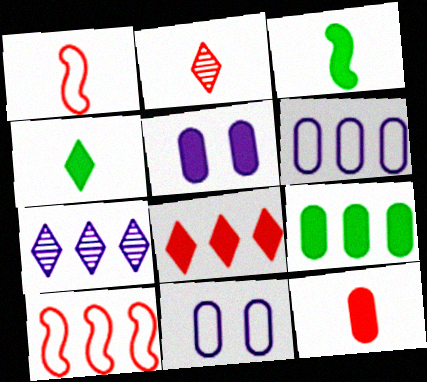[[1, 2, 12], 
[3, 5, 8], 
[5, 9, 12], 
[7, 9, 10]]